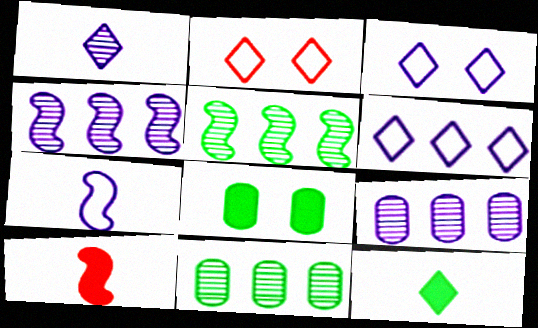[[3, 10, 11]]